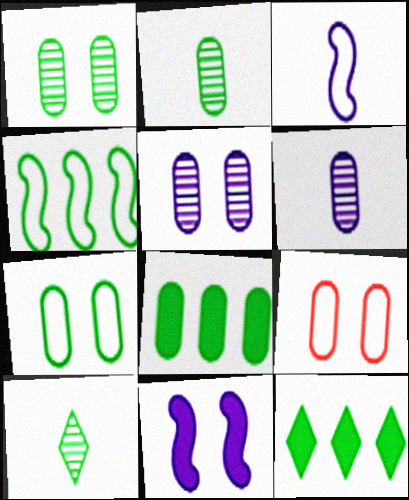[[2, 7, 8], 
[6, 8, 9]]